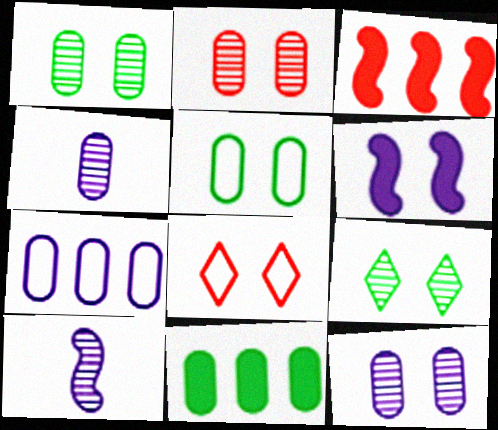[[1, 2, 12], 
[1, 6, 8], 
[8, 10, 11]]